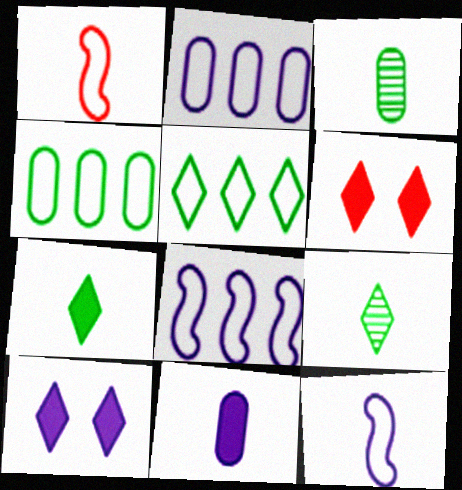[[1, 9, 11], 
[3, 6, 8]]